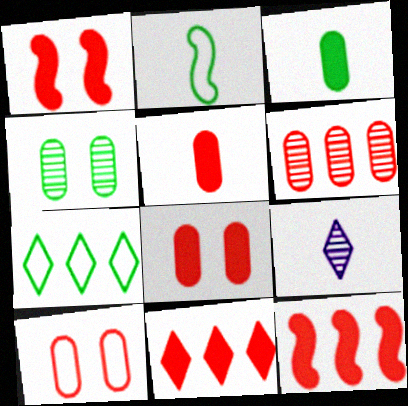[[1, 5, 11], 
[2, 5, 9], 
[5, 6, 10]]